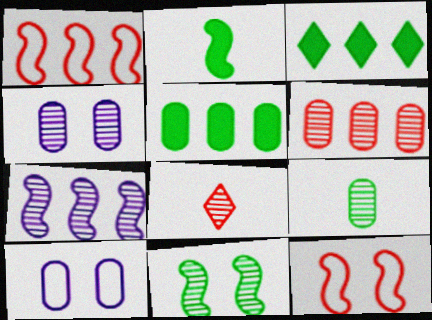[[2, 7, 12], 
[4, 6, 9]]